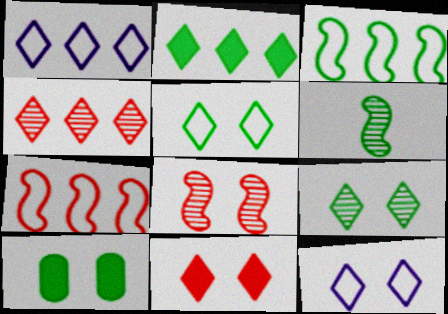[[1, 2, 4], 
[8, 10, 12], 
[9, 11, 12]]